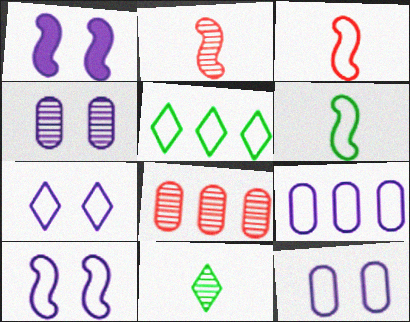[[1, 4, 7], 
[3, 5, 12], 
[7, 10, 12]]